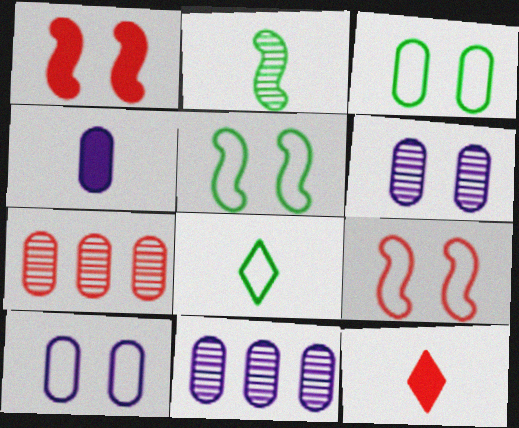[[1, 8, 11], 
[3, 4, 7], 
[4, 10, 11], 
[5, 11, 12], 
[7, 9, 12]]